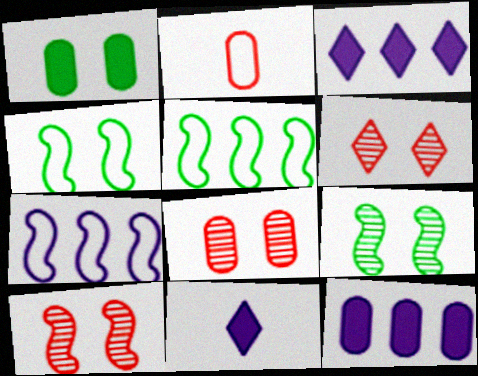[[2, 3, 9], 
[5, 8, 11], 
[6, 8, 10]]